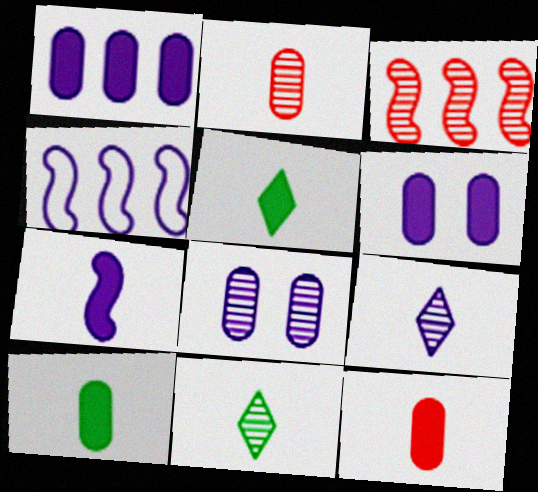[[3, 8, 11], 
[4, 6, 9], 
[5, 7, 12]]